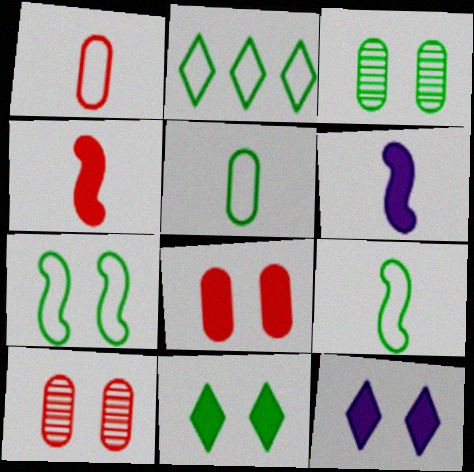[[2, 5, 7], 
[2, 6, 10], 
[3, 7, 11], 
[7, 10, 12]]